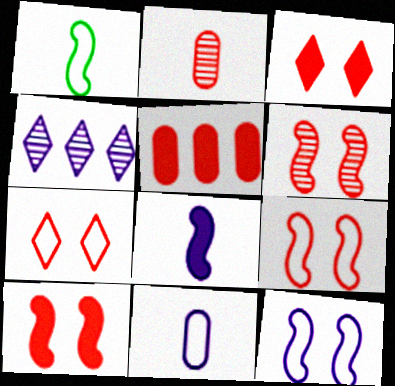[[6, 9, 10]]